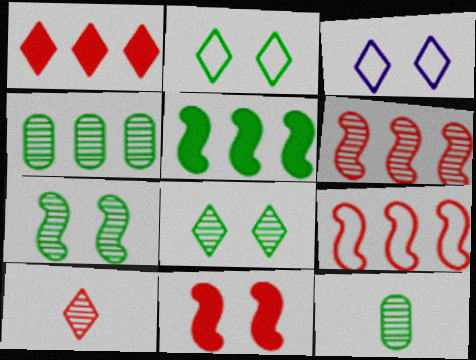[[2, 5, 12]]